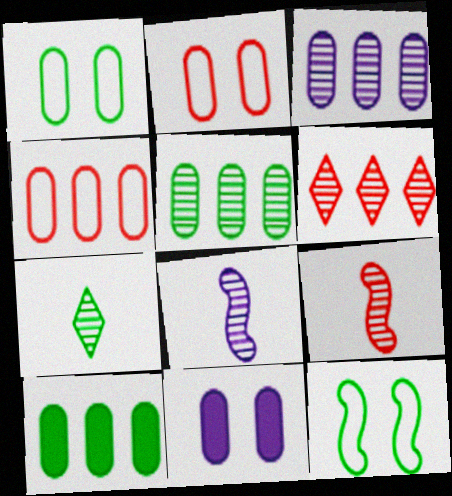[[3, 4, 10], 
[7, 10, 12]]